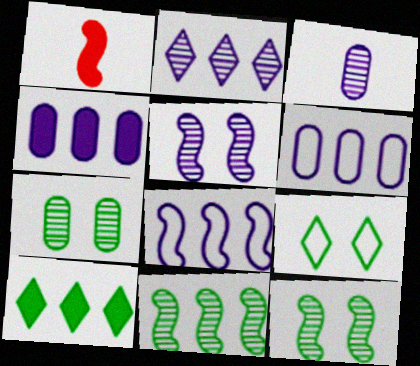[[1, 8, 12], 
[2, 3, 5], 
[2, 4, 8]]